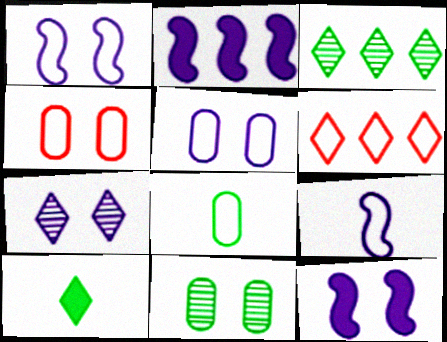[[1, 6, 8], 
[5, 7, 12], 
[6, 7, 10]]